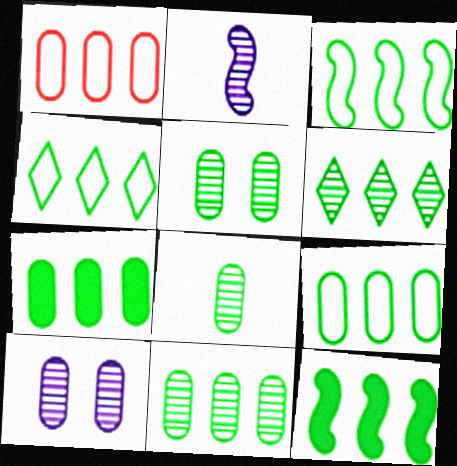[[3, 4, 9], 
[3, 6, 7], 
[4, 11, 12], 
[5, 8, 11], 
[6, 9, 12], 
[7, 9, 11]]